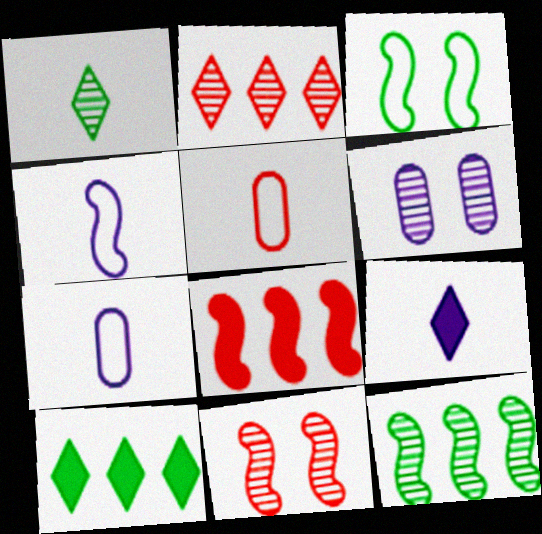[[7, 10, 11]]